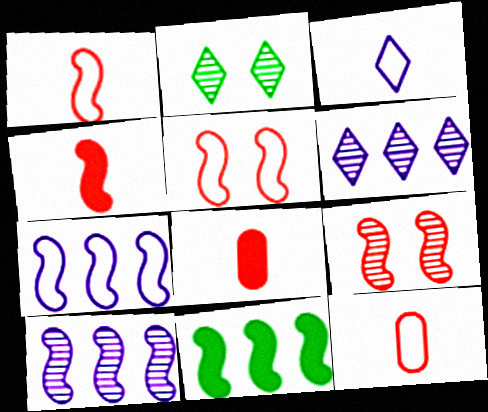[[2, 7, 8]]